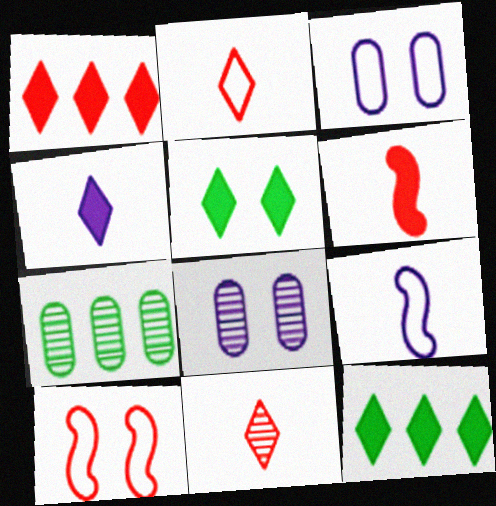[[1, 4, 5], 
[4, 7, 10], 
[5, 8, 10]]